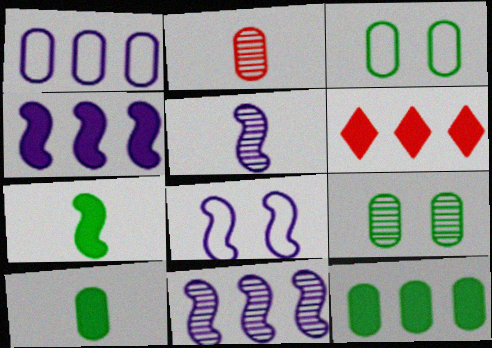[[3, 5, 6], 
[4, 5, 8], 
[4, 6, 12]]